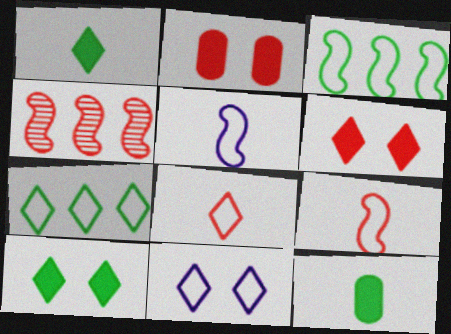[[2, 4, 8], 
[4, 11, 12], 
[7, 8, 11]]